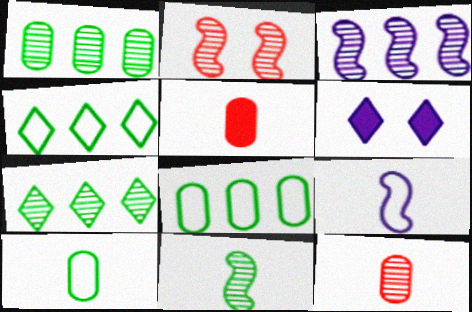[[2, 3, 11]]